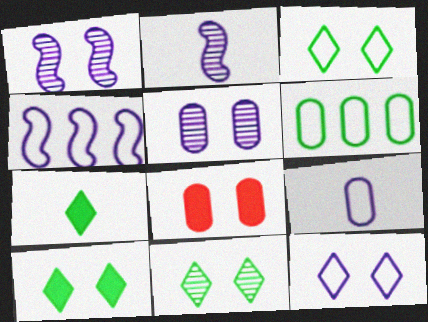[[1, 3, 8], 
[3, 10, 11], 
[4, 9, 12]]